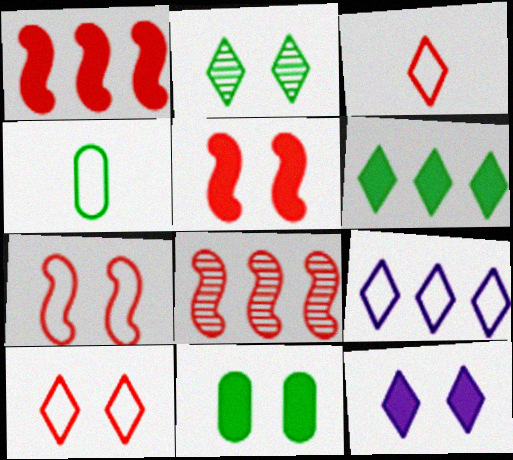[[2, 10, 12], 
[4, 7, 9], 
[4, 8, 12], 
[5, 11, 12]]